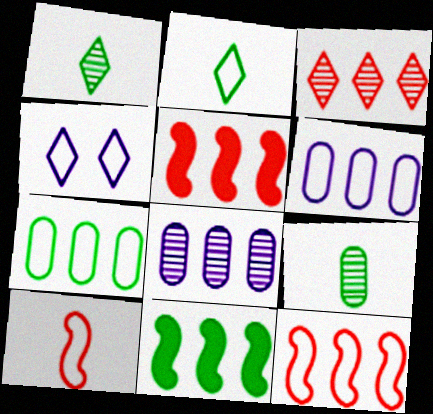[[3, 6, 11], 
[4, 5, 9], 
[4, 7, 10]]